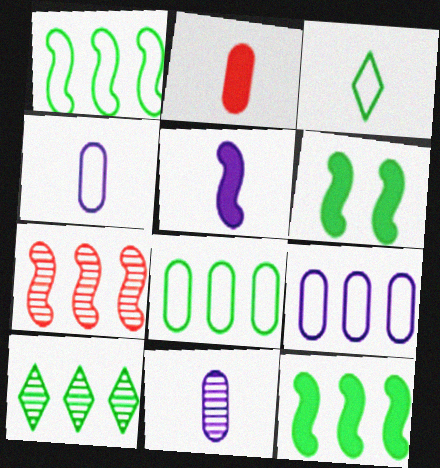[[8, 10, 12]]